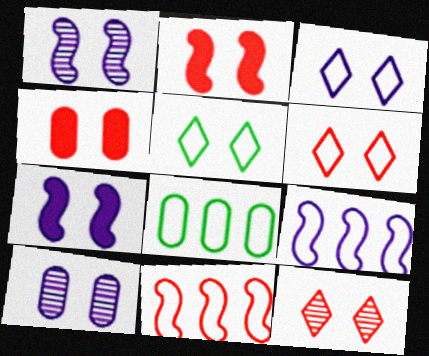[[1, 4, 5], 
[2, 5, 10], 
[3, 5, 6], 
[3, 7, 10]]